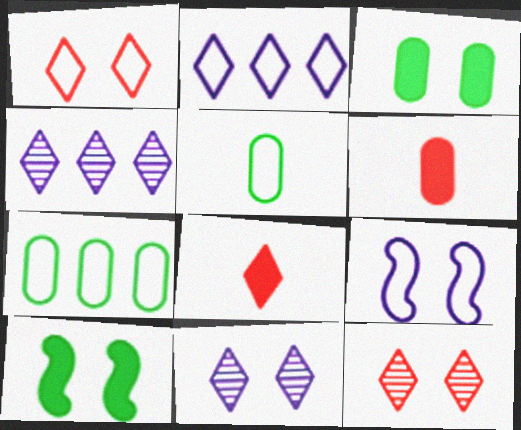[[3, 9, 12]]